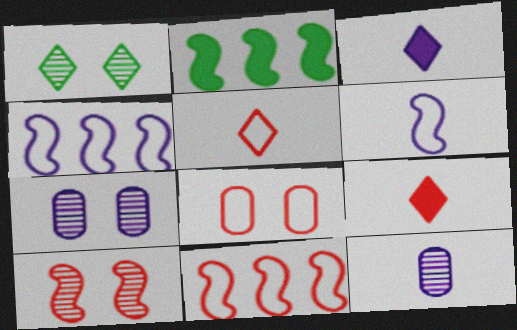[[1, 7, 10], 
[2, 5, 7], 
[2, 6, 10], 
[3, 4, 7], 
[3, 6, 12], 
[5, 8, 11]]